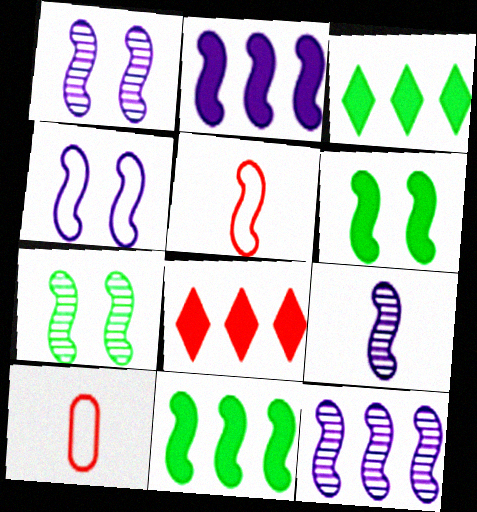[[1, 3, 10], 
[1, 5, 11], 
[1, 9, 12], 
[2, 4, 9], 
[2, 5, 7], 
[5, 6, 12]]